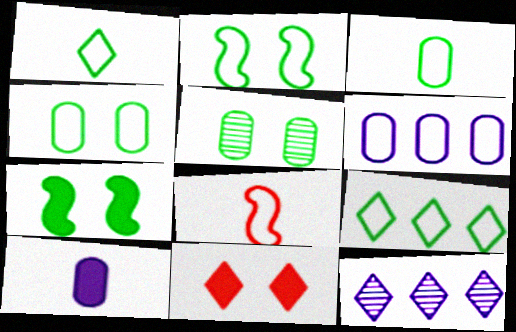[[1, 11, 12], 
[2, 3, 9]]